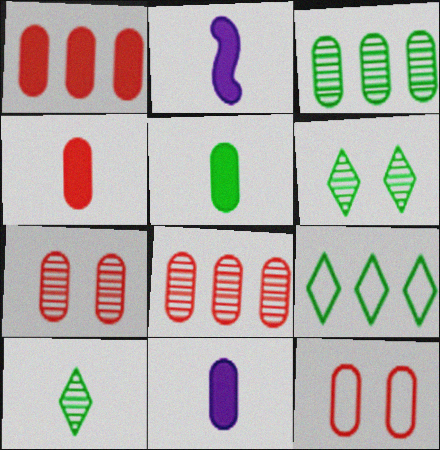[[2, 7, 9], 
[3, 11, 12], 
[4, 5, 11], 
[4, 8, 12]]